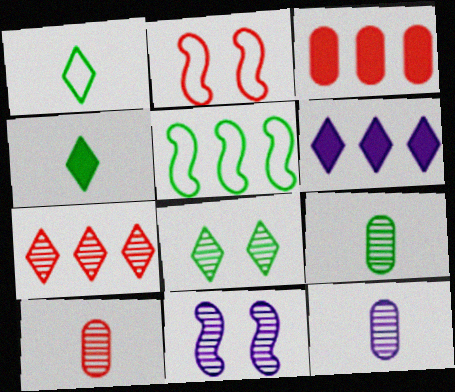[[1, 3, 11], 
[2, 6, 9], 
[7, 9, 11], 
[9, 10, 12]]